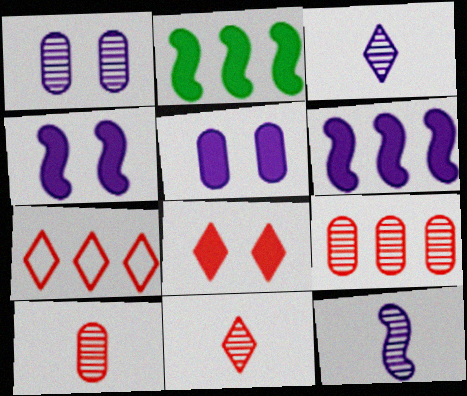[[7, 8, 11]]